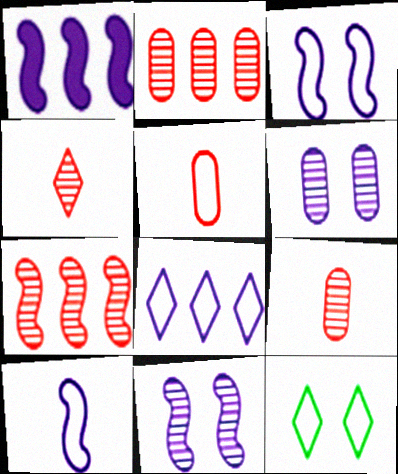[[1, 9, 12], 
[1, 10, 11]]